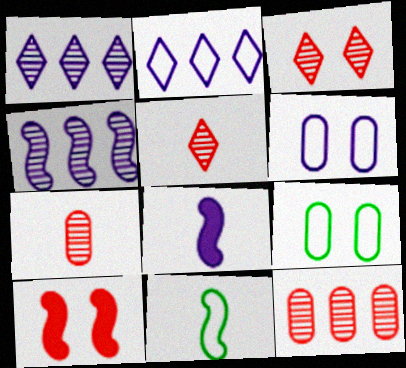[[1, 6, 8], 
[4, 10, 11]]